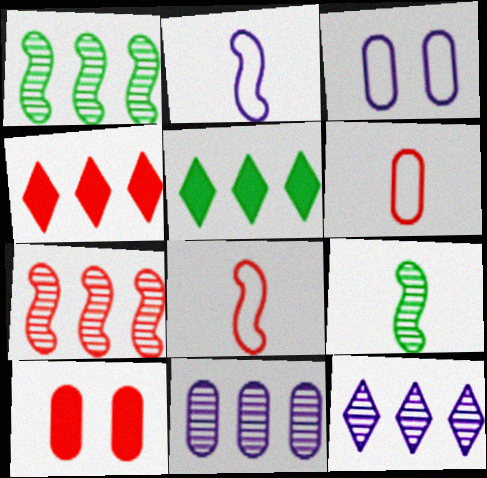[[3, 4, 9]]